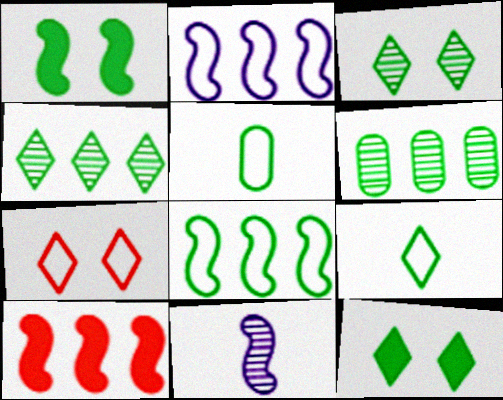[[1, 4, 5], 
[1, 6, 9], 
[2, 5, 7], 
[4, 9, 12]]